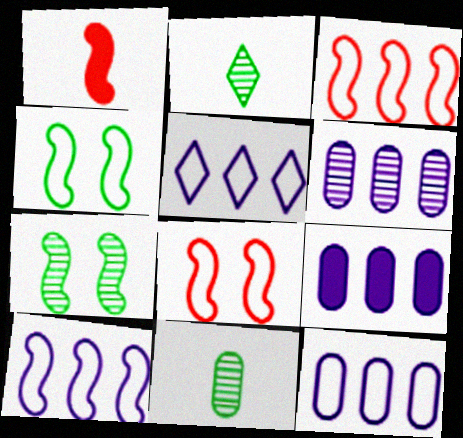[[1, 7, 10], 
[2, 8, 9], 
[5, 10, 12], 
[6, 9, 12]]